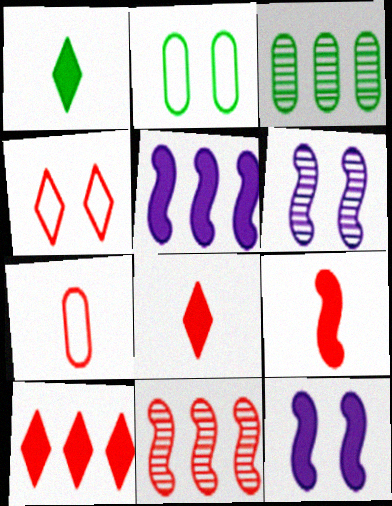[]